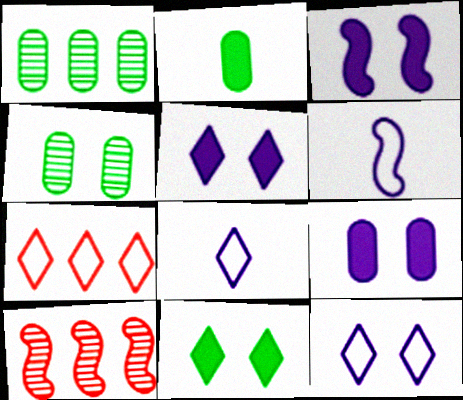[[2, 10, 12], 
[3, 5, 9]]